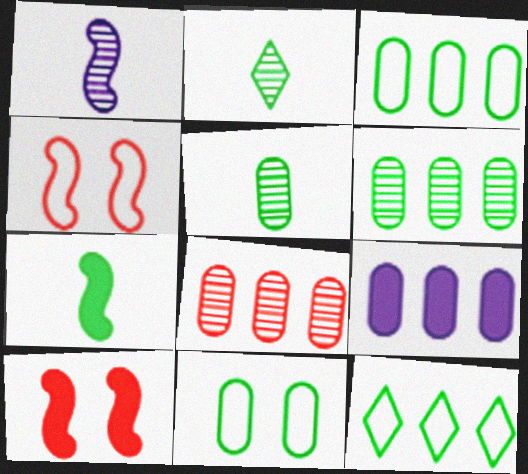[[2, 4, 9], 
[3, 8, 9]]